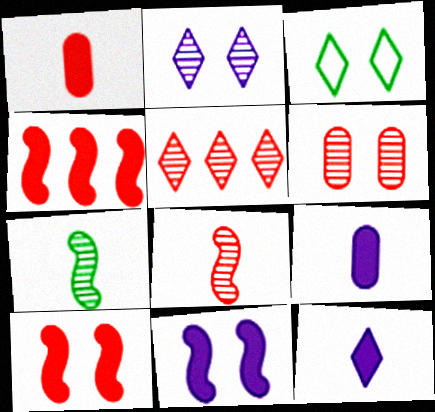[[3, 5, 12], 
[3, 6, 11], 
[5, 6, 8]]